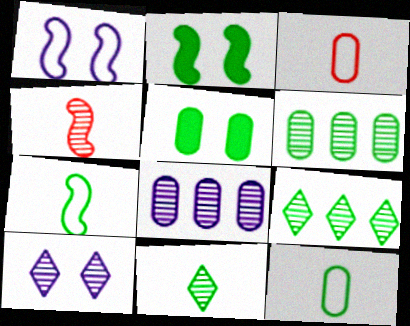[[2, 9, 12], 
[3, 5, 8], 
[4, 6, 10], 
[5, 6, 12], 
[5, 7, 9]]